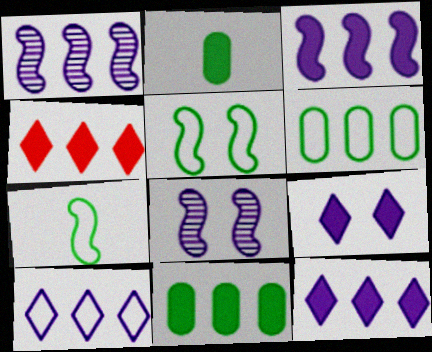[[1, 4, 6], 
[3, 4, 11]]